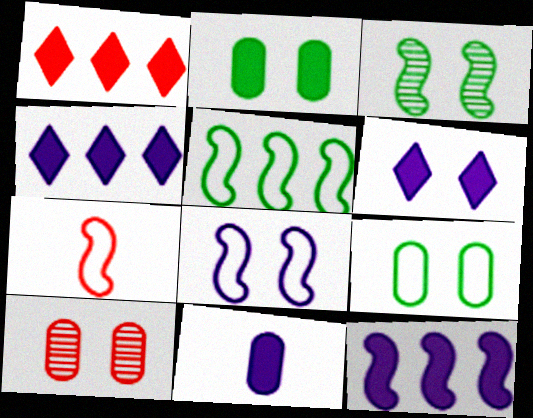[[1, 7, 10], 
[3, 7, 12], 
[5, 7, 8], 
[6, 11, 12]]